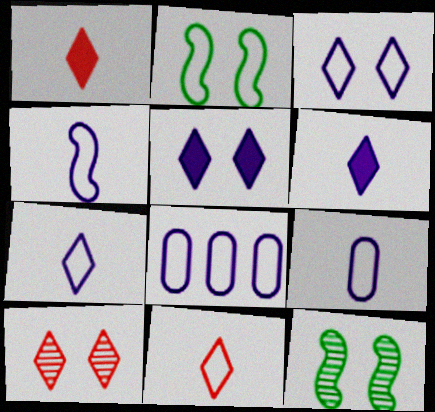[[1, 8, 12], 
[2, 8, 11], 
[3, 4, 8], 
[4, 7, 9]]